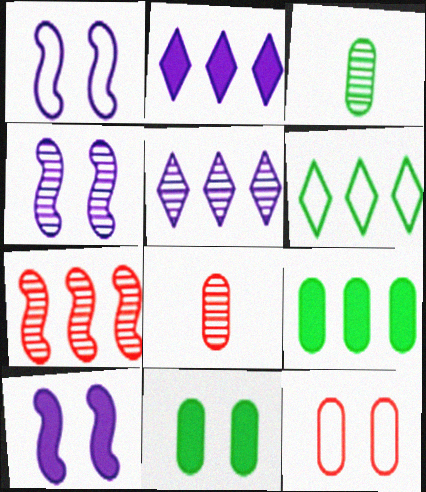[[1, 4, 10], 
[6, 8, 10]]